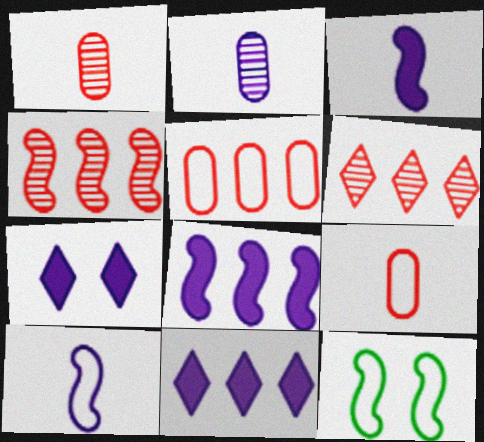[[1, 11, 12], 
[3, 4, 12]]